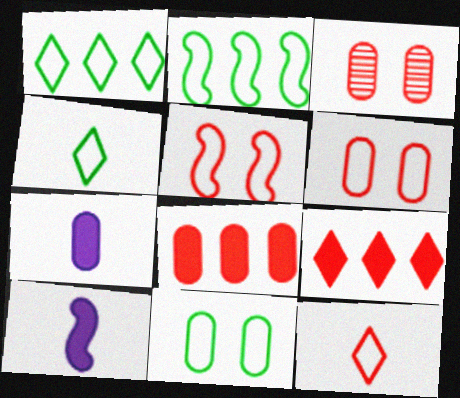[[1, 3, 10], 
[2, 4, 11]]